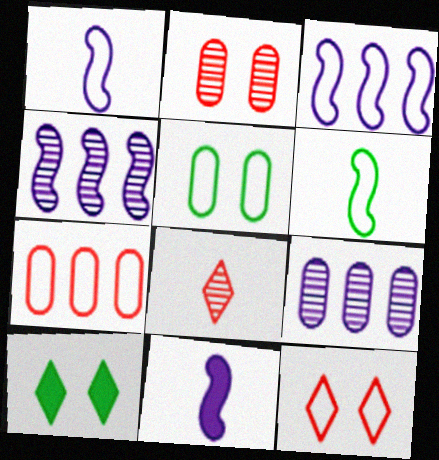[]